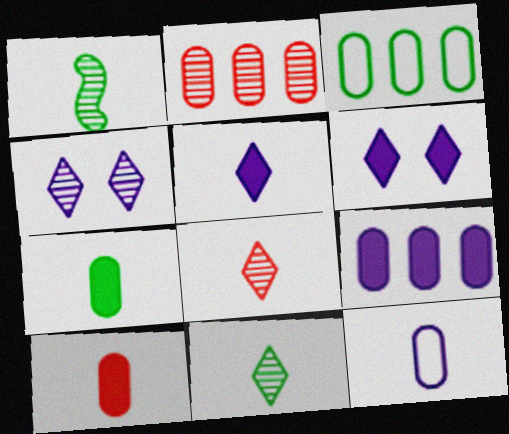[[1, 2, 4], 
[2, 3, 9]]